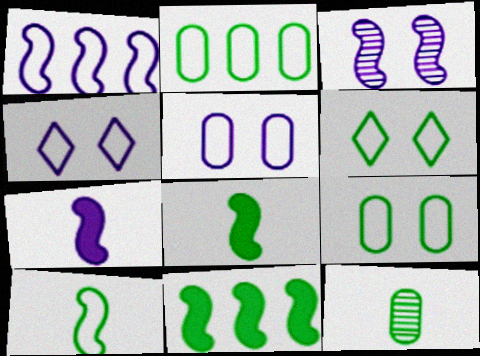[[1, 3, 7], 
[2, 6, 10], 
[6, 11, 12]]